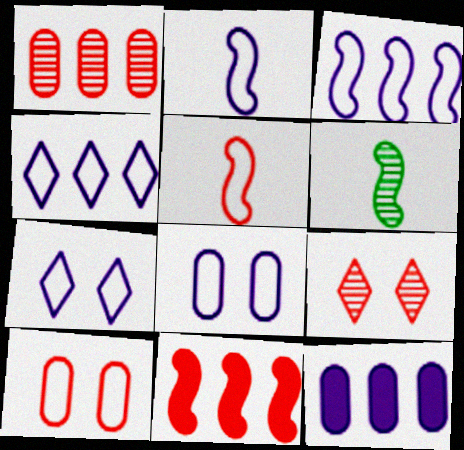[[2, 4, 8]]